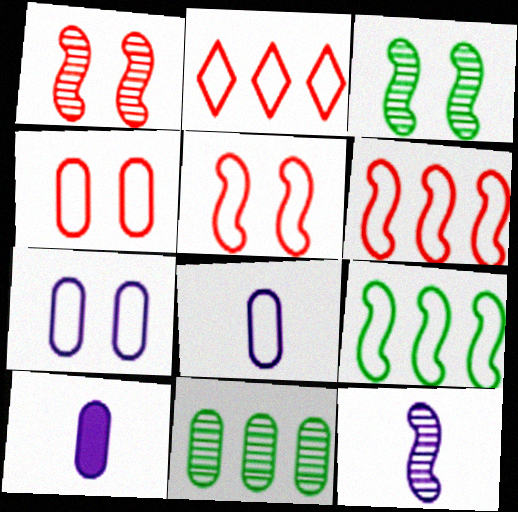[[2, 3, 10], 
[4, 10, 11]]